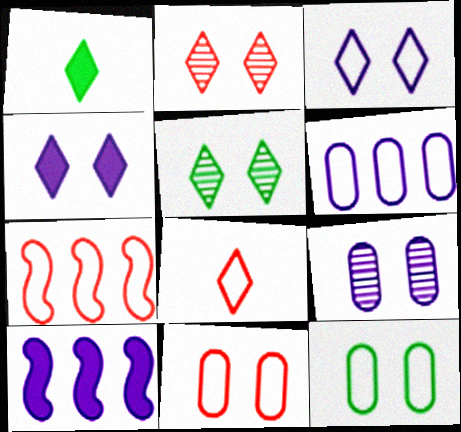[[1, 7, 9], 
[7, 8, 11]]